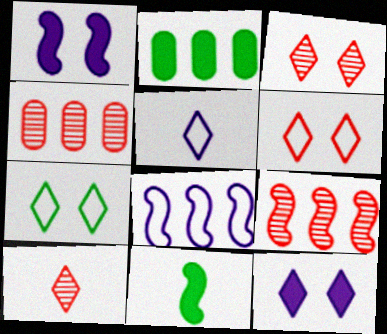[[3, 7, 12]]